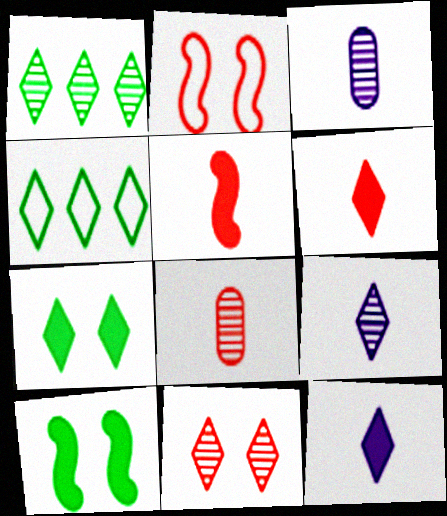[[1, 9, 11], 
[4, 11, 12]]